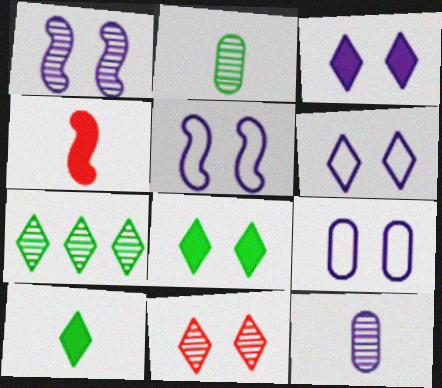[[1, 3, 9], 
[4, 7, 9], 
[5, 6, 9], 
[6, 8, 11]]